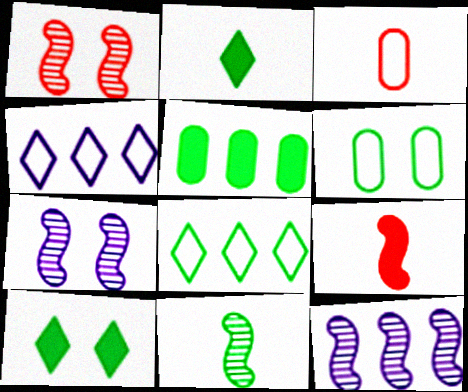[[1, 11, 12], 
[3, 10, 12]]